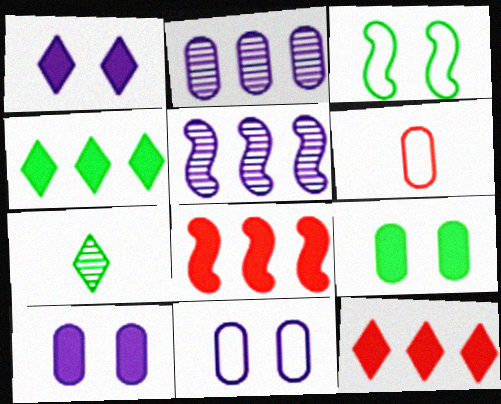[[2, 6, 9], 
[7, 8, 11]]